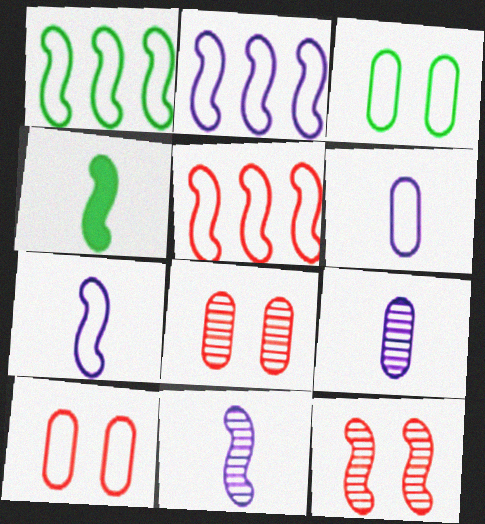[[1, 2, 5], 
[2, 4, 12]]